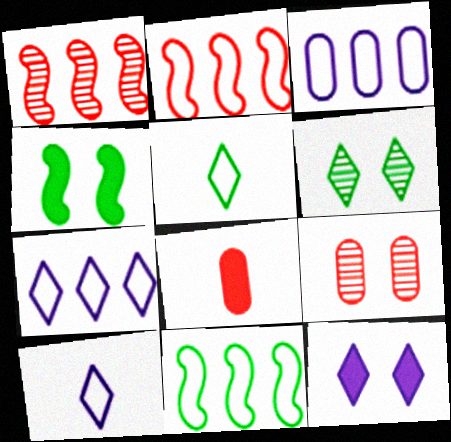[]